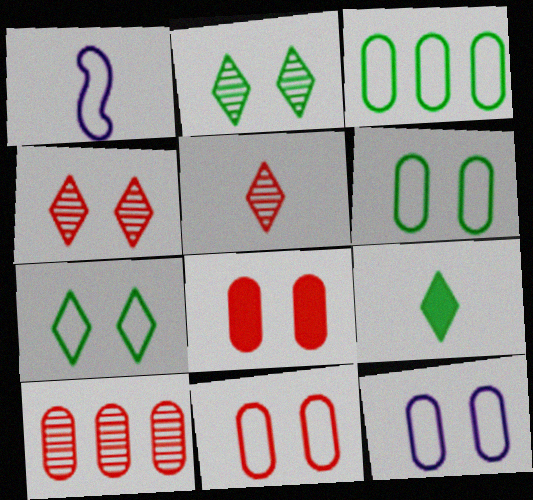[[6, 11, 12]]